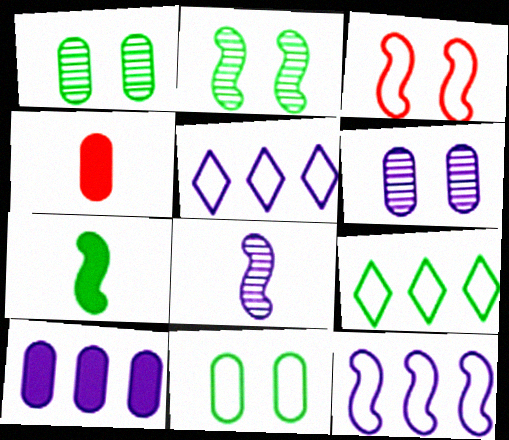[[1, 7, 9], 
[2, 4, 5]]